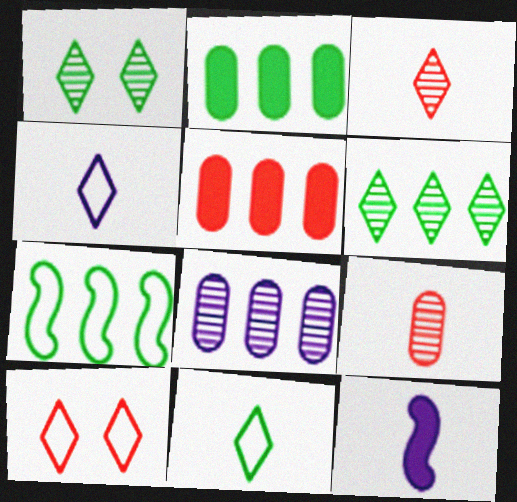[[2, 6, 7], 
[9, 11, 12]]